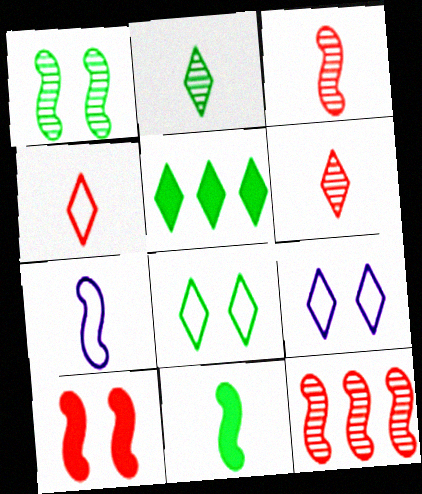[[2, 5, 8], 
[3, 7, 11], 
[5, 6, 9]]